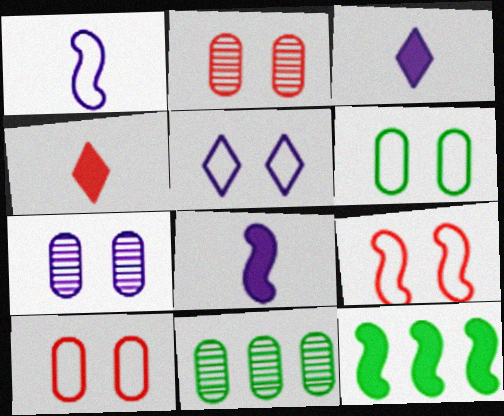[[3, 9, 11], 
[5, 6, 9]]